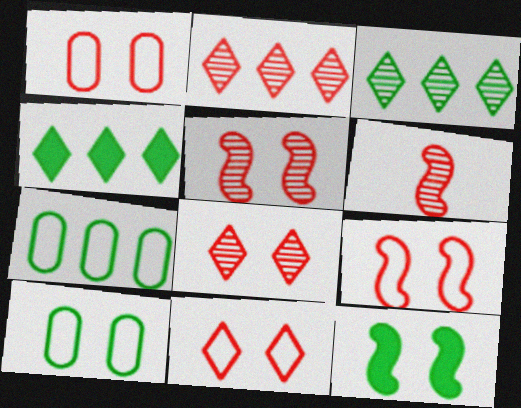[[1, 9, 11]]